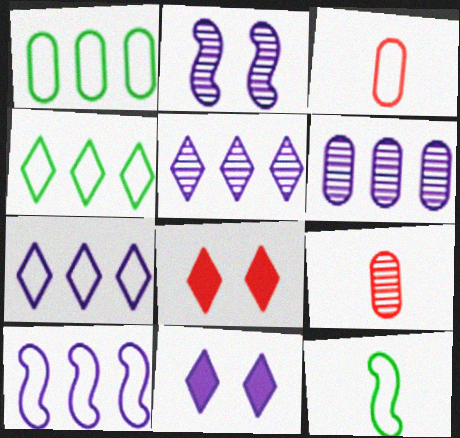[[6, 8, 12]]